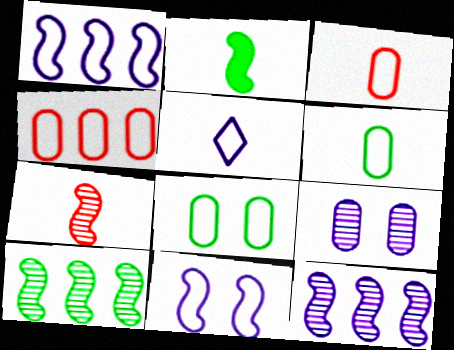[]